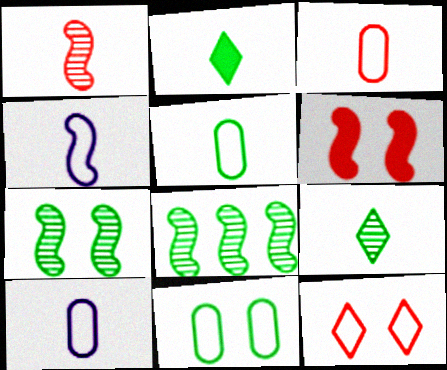[[1, 2, 10], 
[2, 8, 11], 
[3, 5, 10], 
[4, 6, 8]]